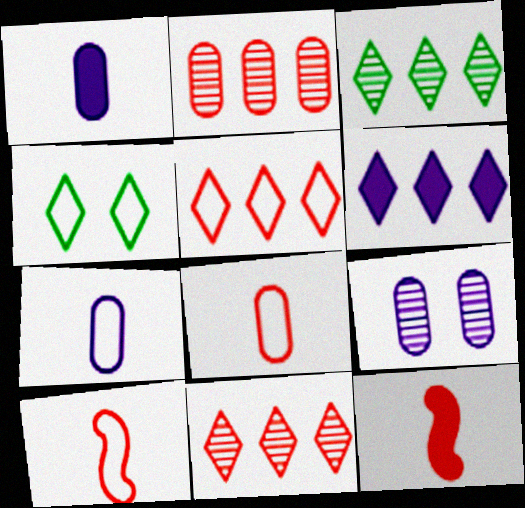[[3, 5, 6]]